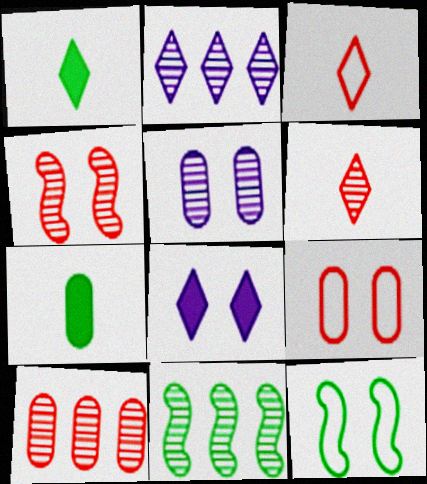[[2, 10, 11], 
[4, 6, 10], 
[5, 6, 11]]